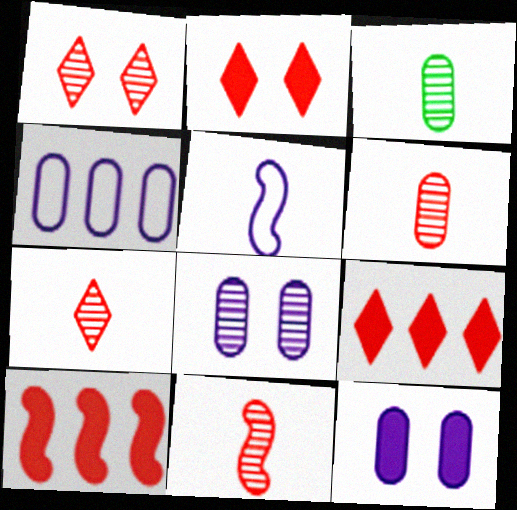[[6, 7, 11]]